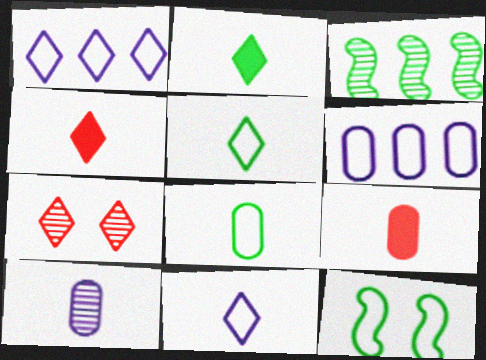[[1, 2, 7], 
[3, 7, 10], 
[8, 9, 10]]